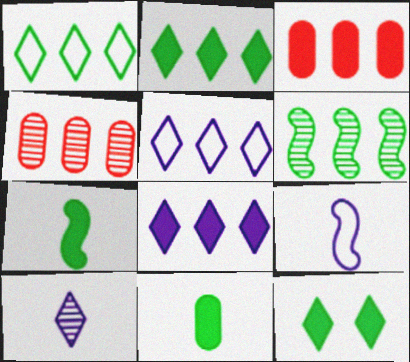[[3, 5, 6], 
[4, 9, 12]]